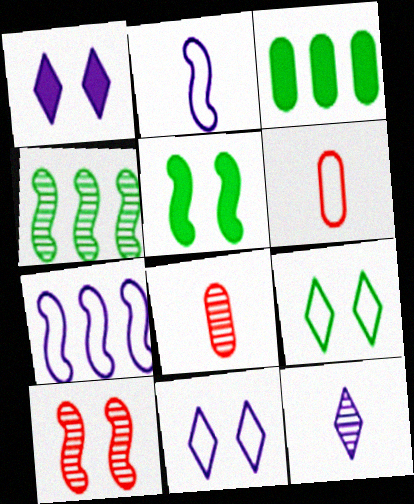[[1, 4, 6], 
[6, 7, 9]]